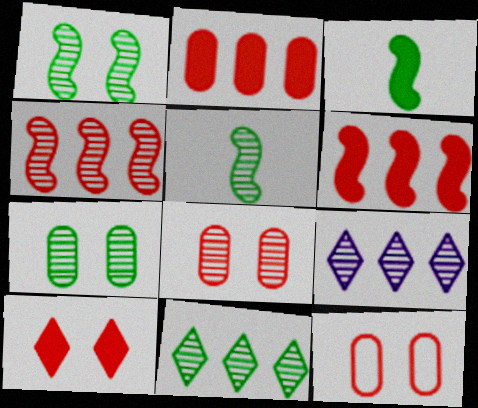[[3, 9, 12], 
[5, 7, 11], 
[5, 8, 9]]